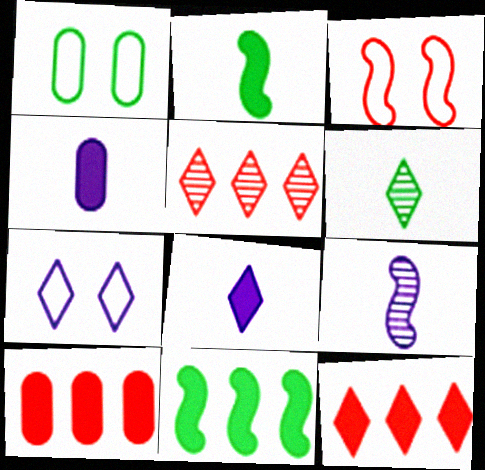[[1, 3, 7], 
[1, 6, 11], 
[1, 9, 12], 
[3, 9, 11], 
[6, 7, 12]]